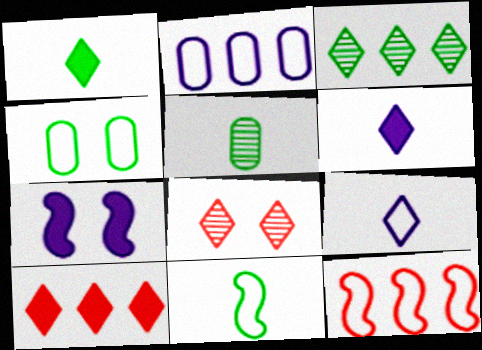[[1, 5, 11], 
[4, 7, 8], 
[4, 9, 12]]